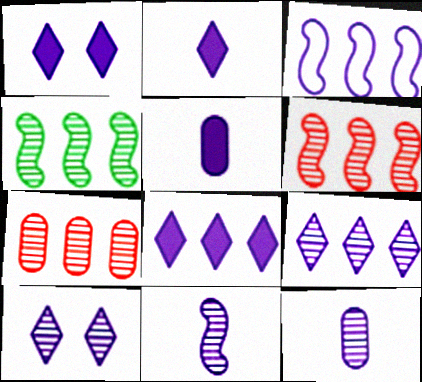[[1, 2, 8], 
[1, 3, 12], 
[3, 5, 10], 
[4, 7, 9]]